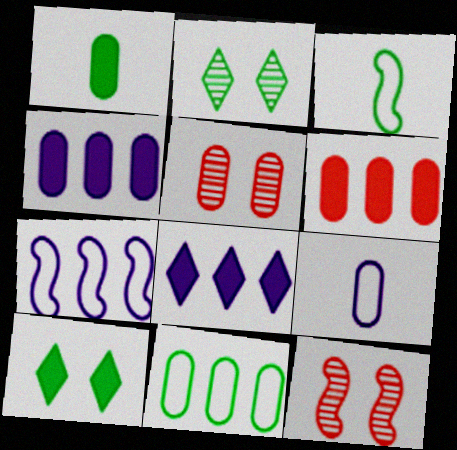[[3, 5, 8]]